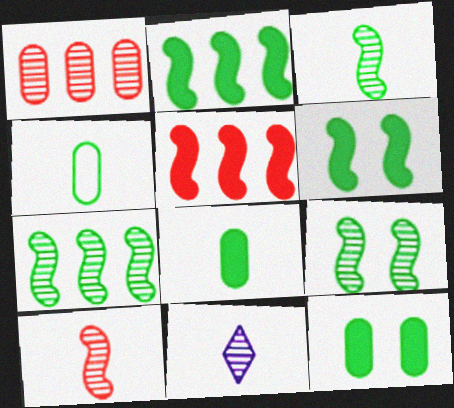[[1, 9, 11], 
[3, 7, 9]]